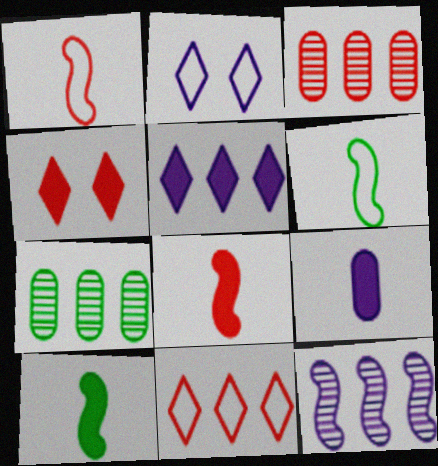[[1, 3, 4], 
[2, 3, 10], 
[2, 7, 8], 
[2, 9, 12]]